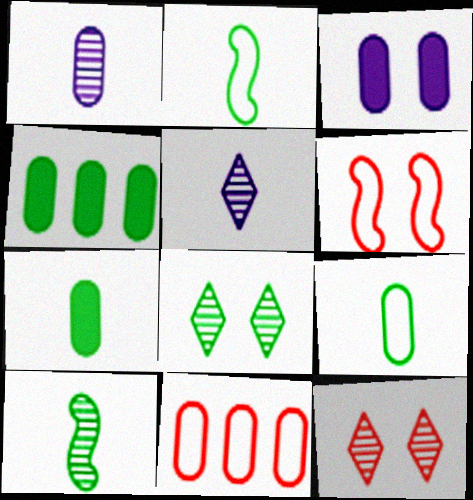[[2, 4, 8], 
[3, 6, 8], 
[4, 5, 6]]